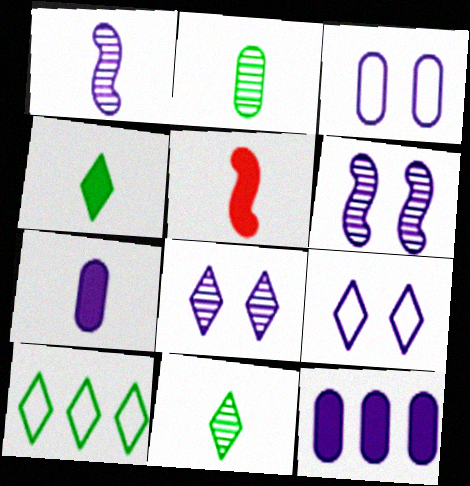[[1, 9, 12], 
[4, 5, 7]]